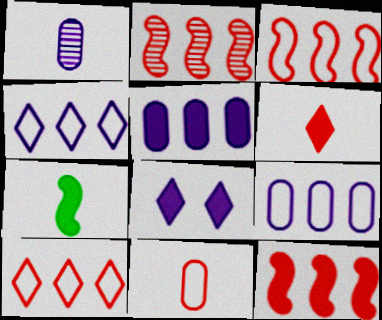[[2, 3, 12]]